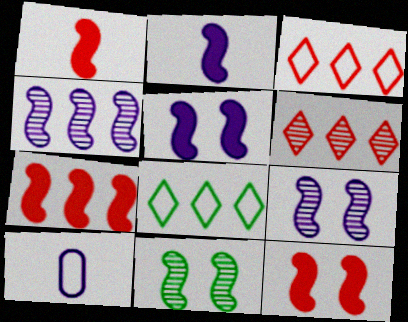[[1, 7, 12]]